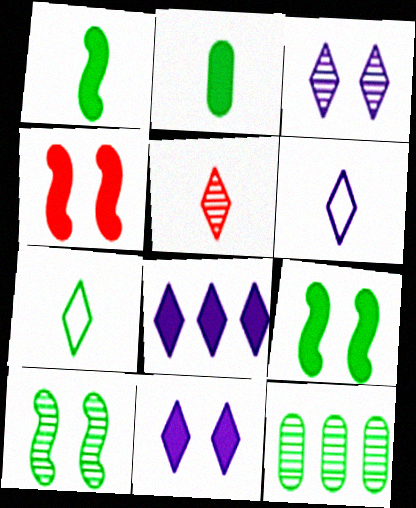[[2, 4, 8], 
[3, 6, 8], 
[4, 6, 12], 
[7, 9, 12]]